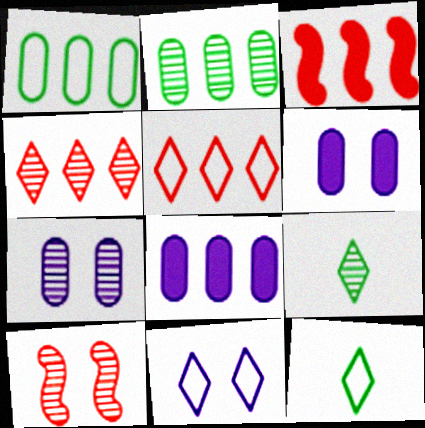[[3, 7, 12], 
[5, 11, 12], 
[8, 10, 12]]